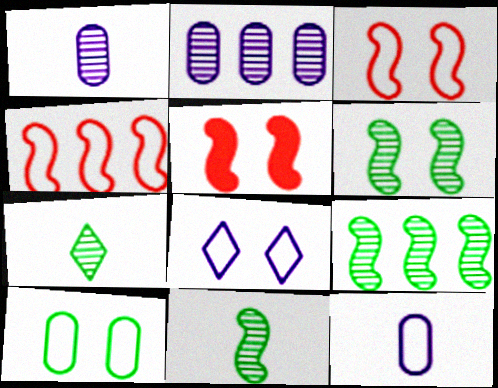[[3, 8, 10], 
[6, 9, 11]]